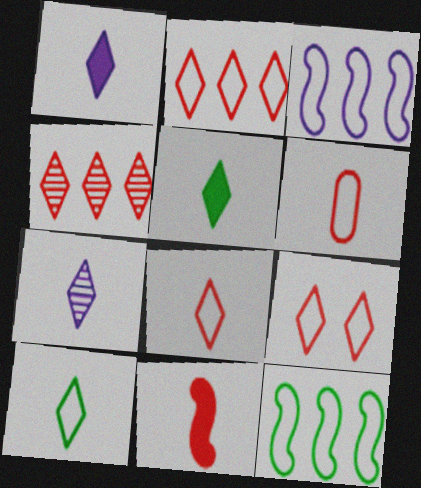[[2, 8, 9], 
[5, 7, 8]]